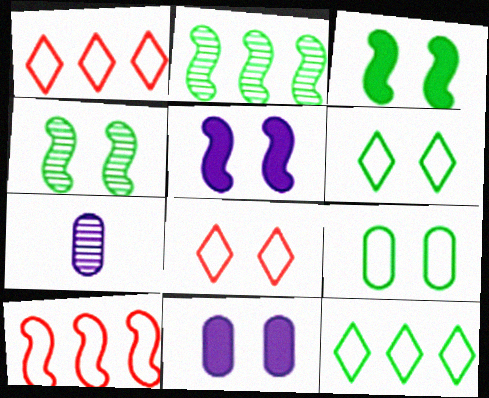[[1, 3, 7], 
[4, 8, 11]]